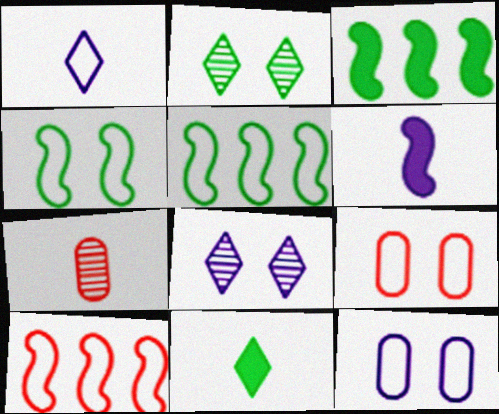[[1, 5, 9]]